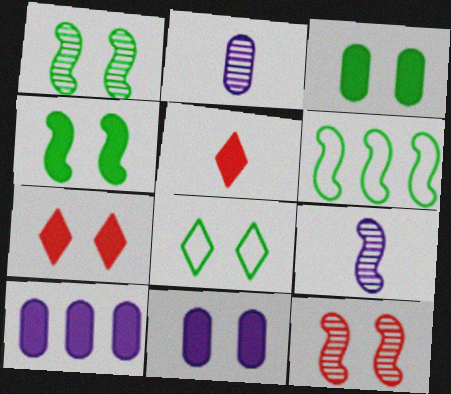[[1, 3, 8], 
[2, 6, 7], 
[4, 5, 10], 
[4, 7, 11], 
[8, 11, 12]]